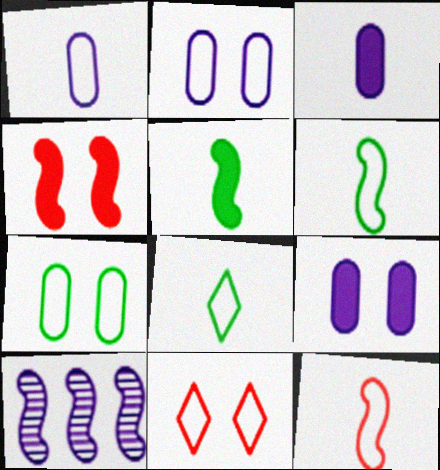[[1, 8, 12], 
[4, 6, 10]]